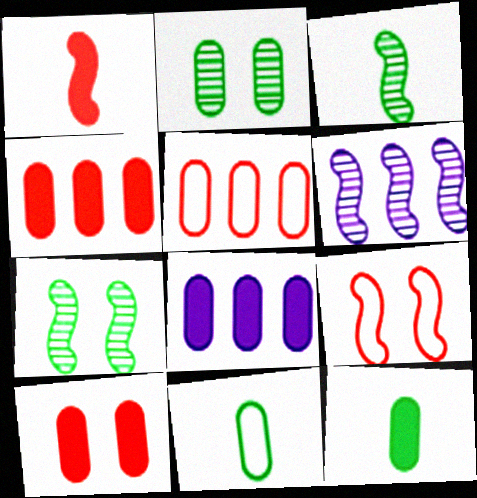[[8, 10, 12]]